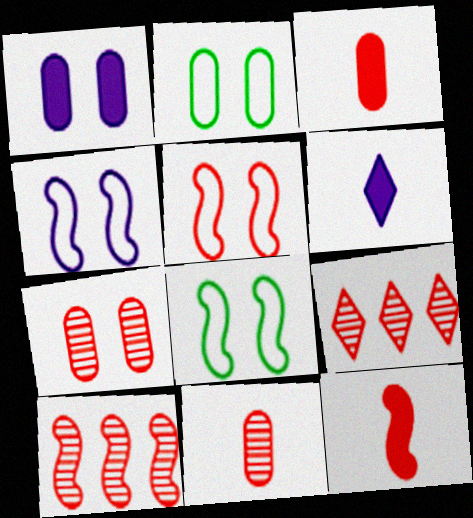[[1, 2, 7], 
[2, 6, 10], 
[3, 5, 9], 
[4, 5, 8], 
[5, 10, 12]]